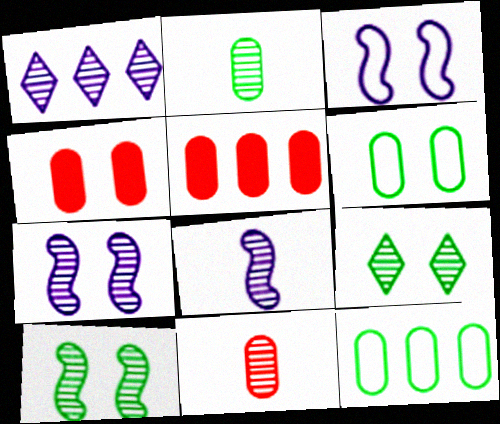[[1, 10, 11], 
[3, 4, 9]]